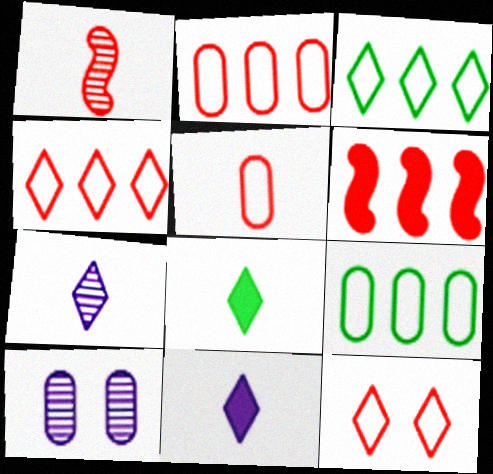[]